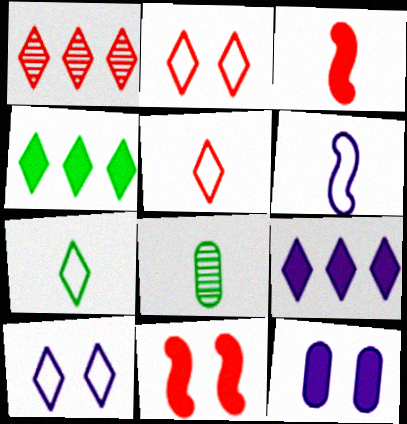[[3, 4, 12]]